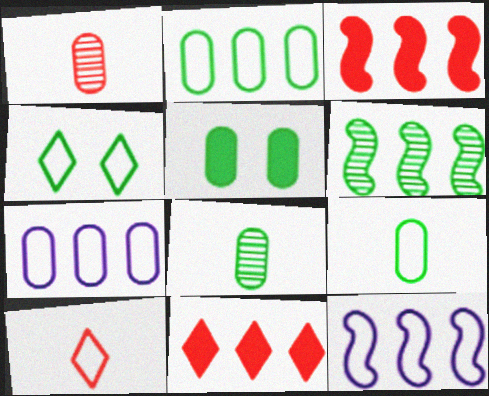[[1, 5, 7], 
[2, 5, 8], 
[3, 6, 12], 
[6, 7, 11]]